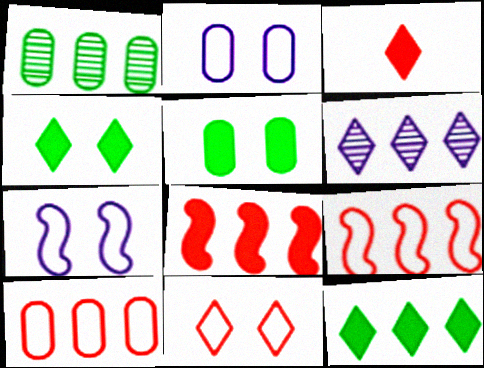[[1, 3, 7]]